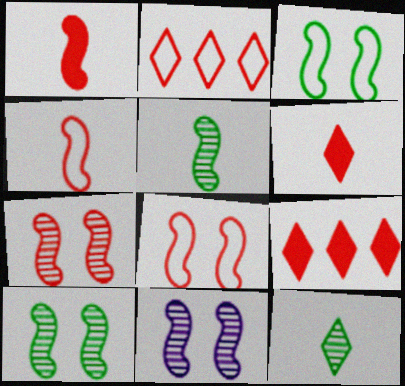[[7, 10, 11]]